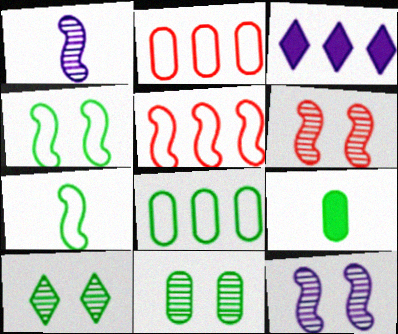[[8, 9, 11]]